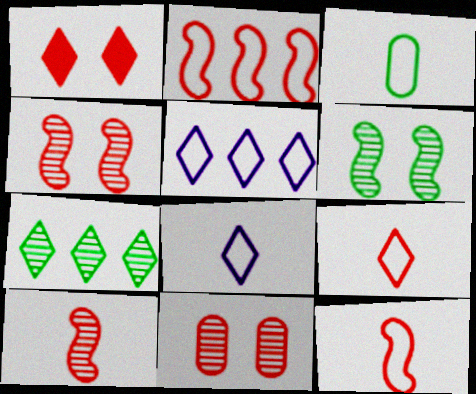[[1, 7, 8], 
[3, 8, 12]]